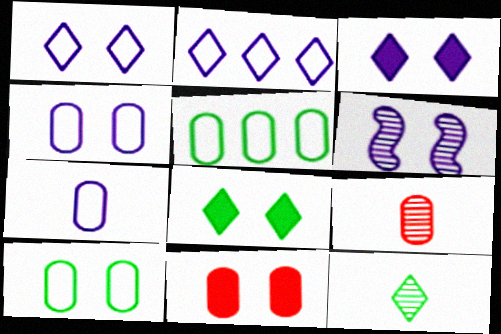[[3, 4, 6]]